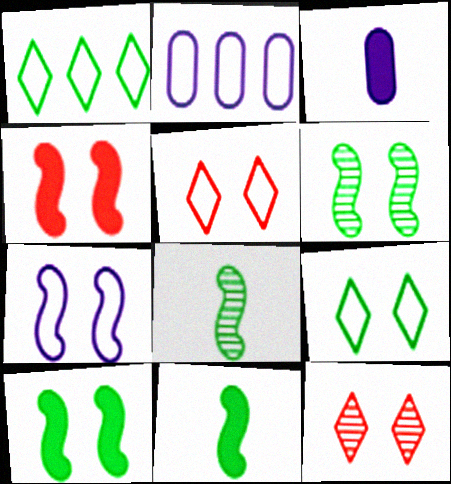[[2, 11, 12], 
[4, 6, 7]]